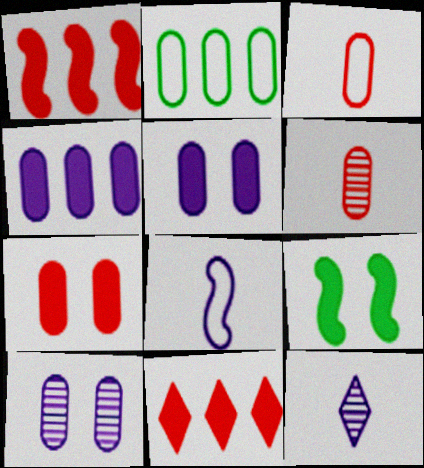[[2, 5, 6]]